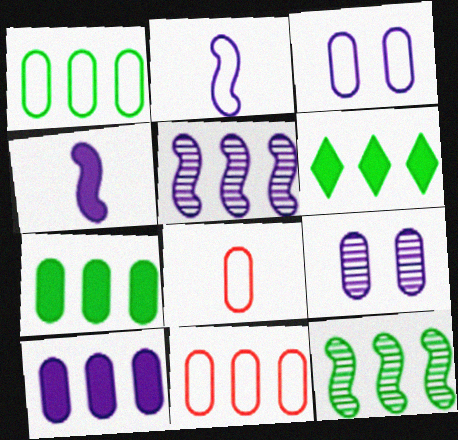[[1, 3, 8], 
[1, 6, 12], 
[5, 6, 11], 
[7, 8, 9]]